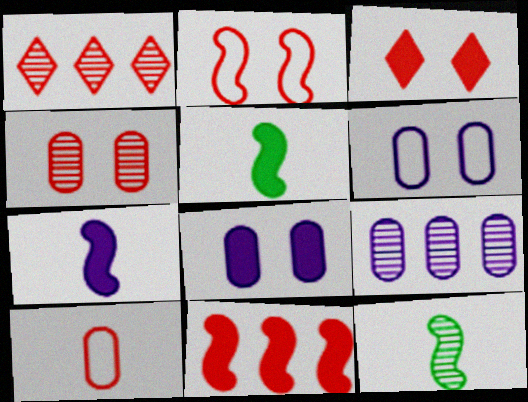[[1, 5, 6], 
[2, 3, 4]]